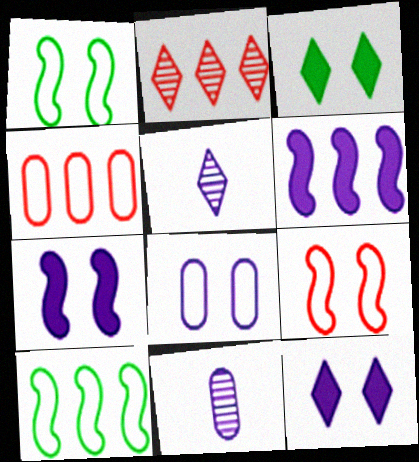[[5, 6, 8]]